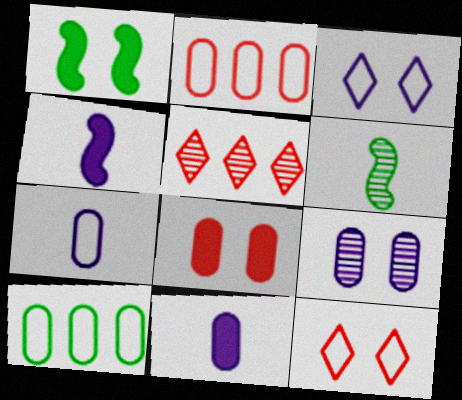[[1, 5, 7], 
[1, 9, 12], 
[5, 6, 9]]